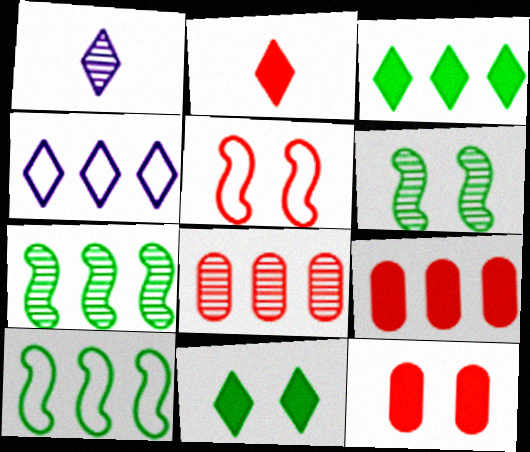[[1, 6, 8], 
[1, 10, 12], 
[2, 5, 8], 
[4, 7, 9]]